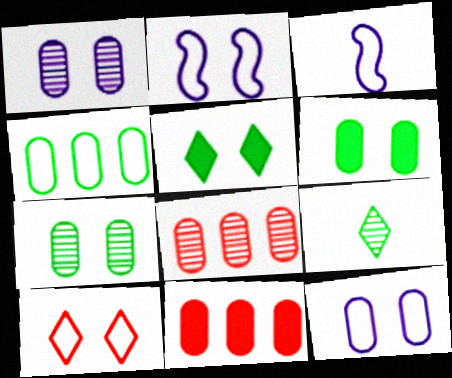[[2, 9, 11], 
[3, 4, 10], 
[3, 5, 8]]